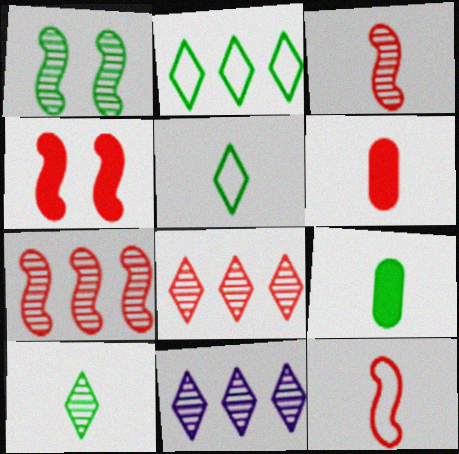[[1, 2, 9], 
[4, 7, 12]]